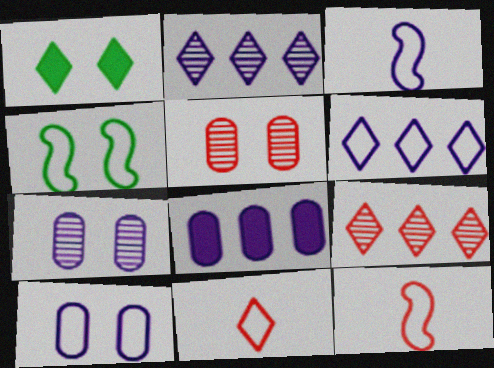[[1, 2, 11], 
[3, 6, 10]]